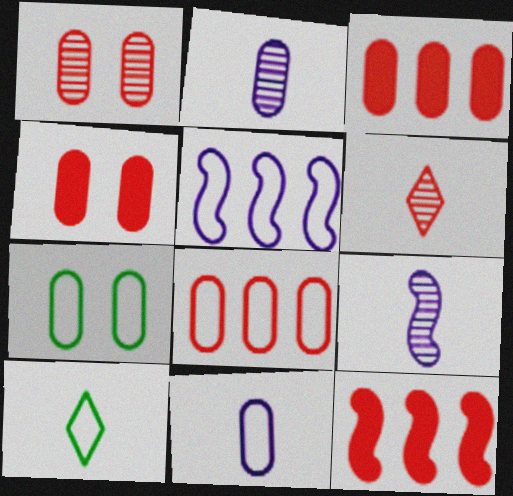[[2, 3, 7], 
[7, 8, 11]]